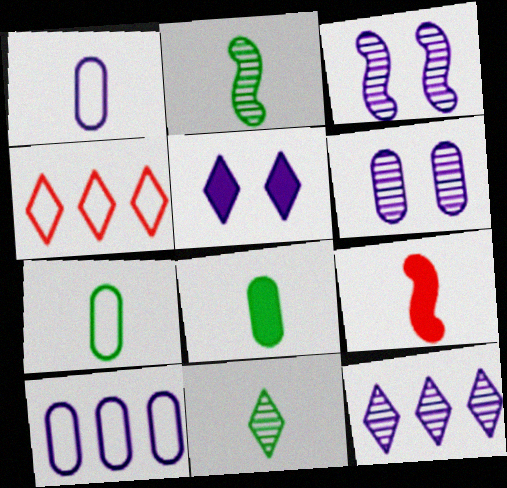[[1, 9, 11], 
[3, 4, 8], 
[4, 5, 11]]